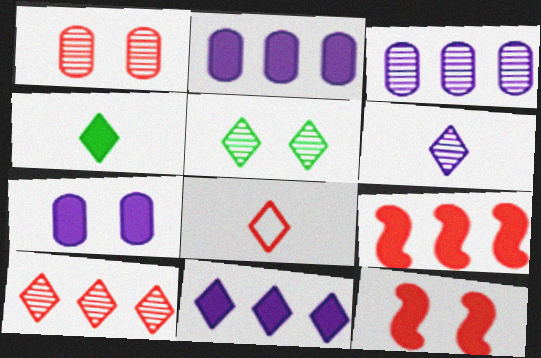[[1, 8, 9], 
[2, 4, 12], 
[4, 6, 8], 
[4, 7, 9], 
[5, 6, 10], 
[5, 8, 11]]